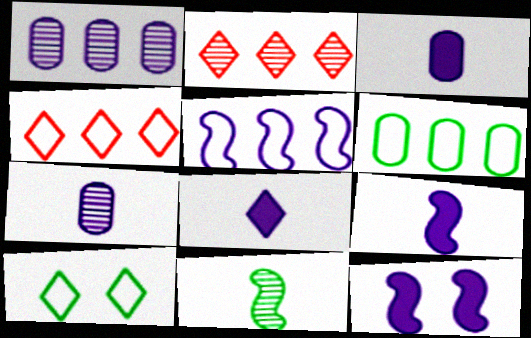[[2, 8, 10], 
[3, 8, 9], 
[4, 5, 6]]